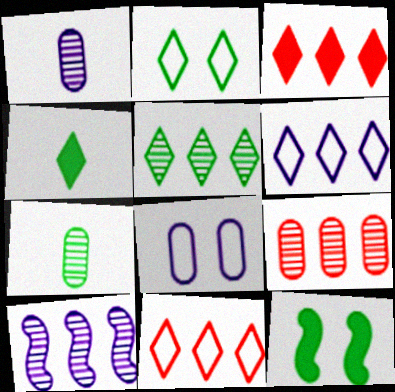[[1, 11, 12], 
[2, 4, 5], 
[3, 5, 6], 
[5, 9, 10]]